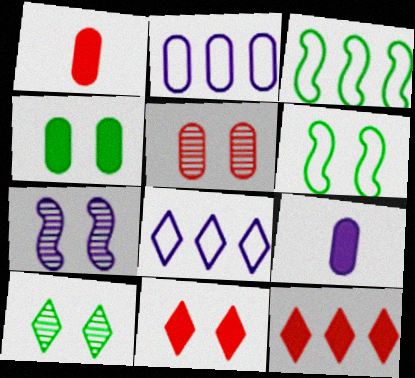[[4, 6, 10], 
[5, 7, 10], 
[7, 8, 9]]